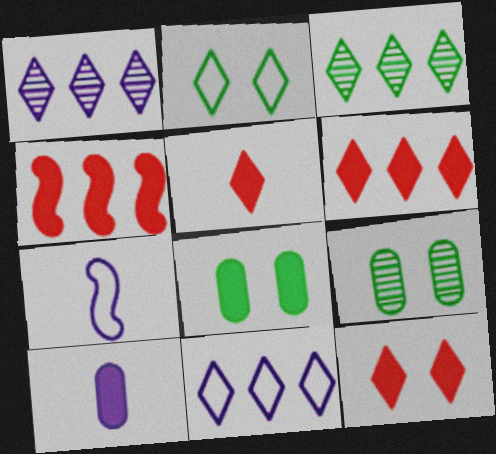[[1, 2, 5], 
[3, 6, 11], 
[5, 6, 12], 
[6, 7, 9]]